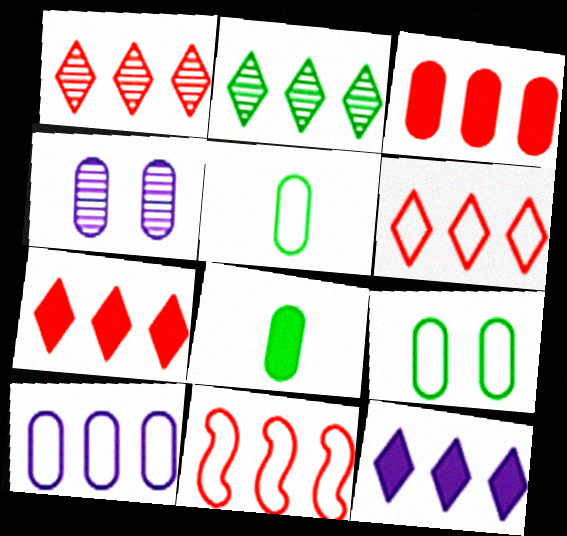[[1, 3, 11], 
[1, 6, 7], 
[2, 6, 12], 
[3, 4, 5]]